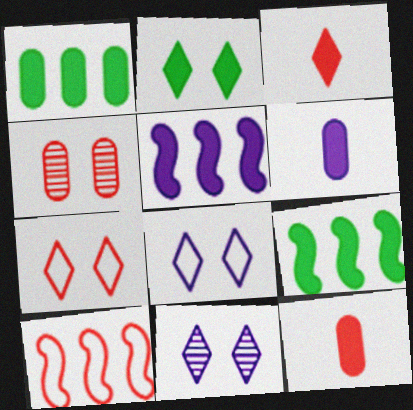[[2, 5, 12], 
[2, 7, 11], 
[3, 4, 10]]